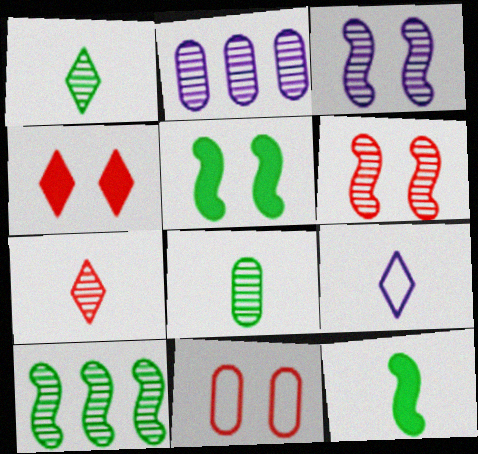[[1, 2, 6], 
[4, 6, 11]]